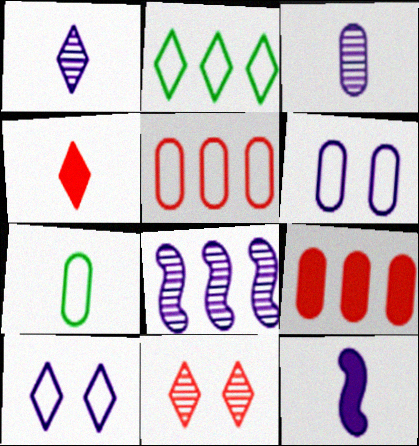[[2, 8, 9], 
[5, 6, 7]]